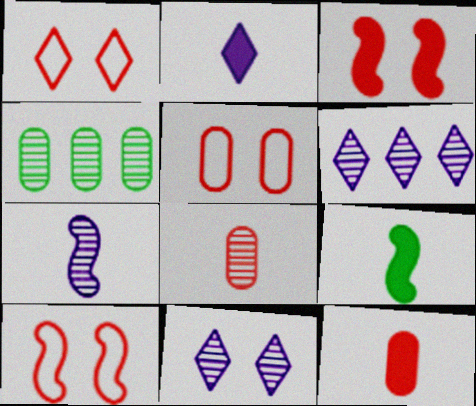[[1, 5, 10], 
[2, 4, 10], 
[2, 9, 12], 
[5, 6, 9]]